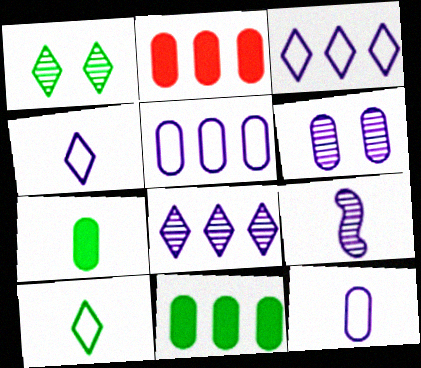[[6, 8, 9]]